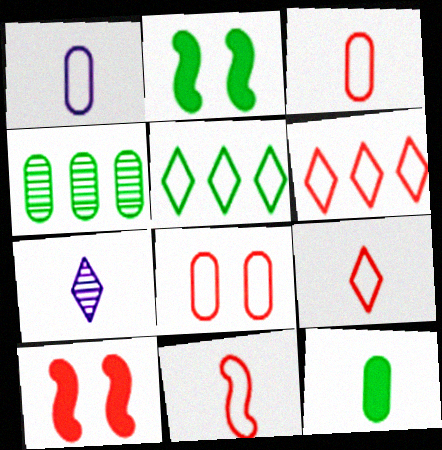[[3, 9, 11], 
[6, 8, 11], 
[7, 11, 12]]